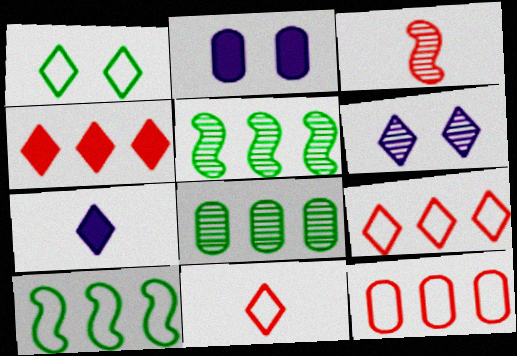[[2, 5, 11], 
[3, 6, 8]]